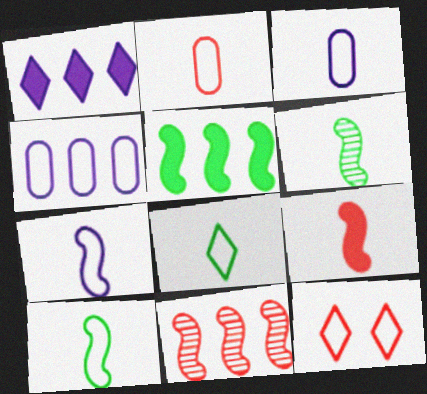[[2, 7, 8], 
[4, 10, 12], 
[6, 7, 9]]